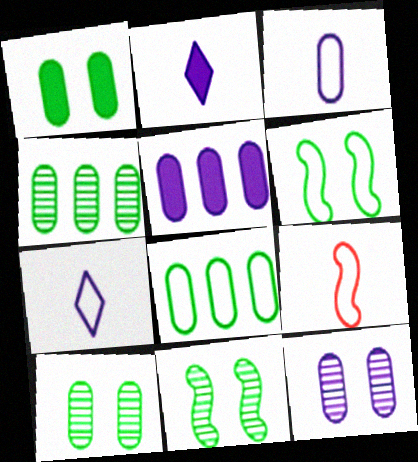[[3, 5, 12]]